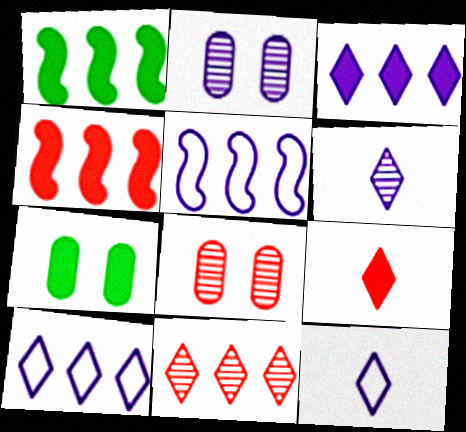[[1, 8, 12]]